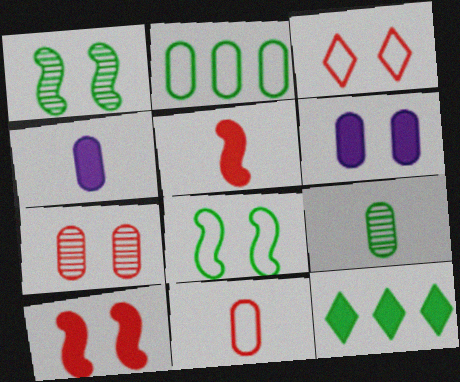[[1, 3, 6], 
[2, 4, 7], 
[3, 7, 10], 
[4, 9, 11], 
[4, 10, 12], 
[5, 6, 12], 
[8, 9, 12]]